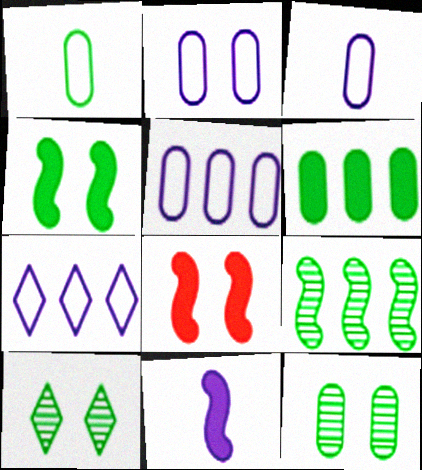[[1, 6, 12], 
[2, 3, 5], 
[2, 8, 10]]